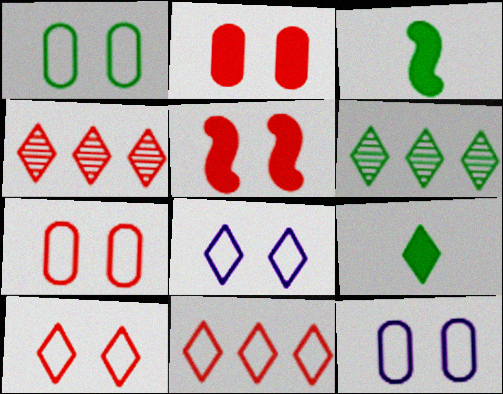[[1, 3, 6], 
[1, 7, 12], 
[3, 4, 12], 
[4, 8, 9]]